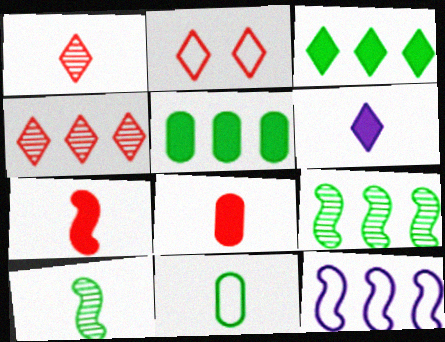[[2, 11, 12], 
[4, 5, 12]]